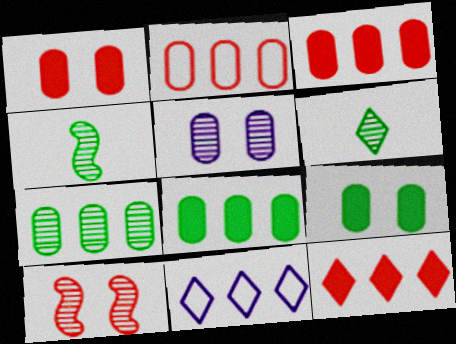[[1, 4, 11]]